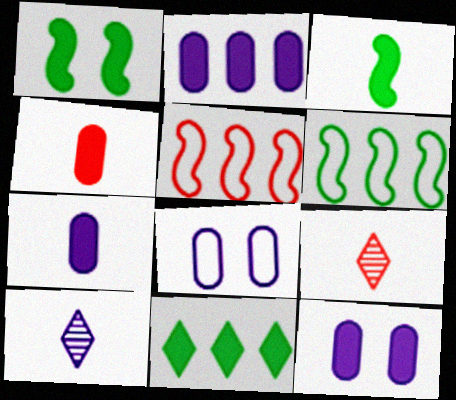[[2, 7, 12], 
[6, 9, 12]]